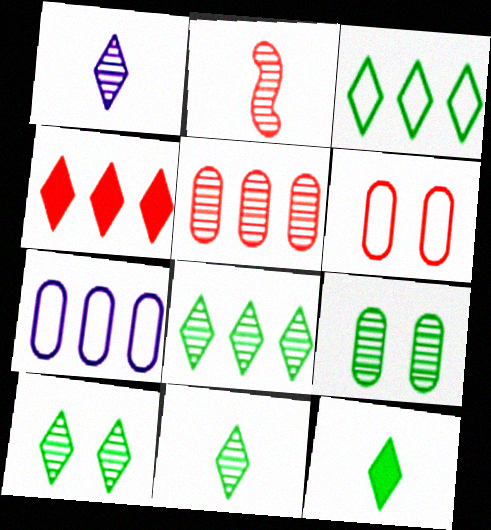[[2, 4, 6], 
[3, 10, 12], 
[8, 10, 11]]